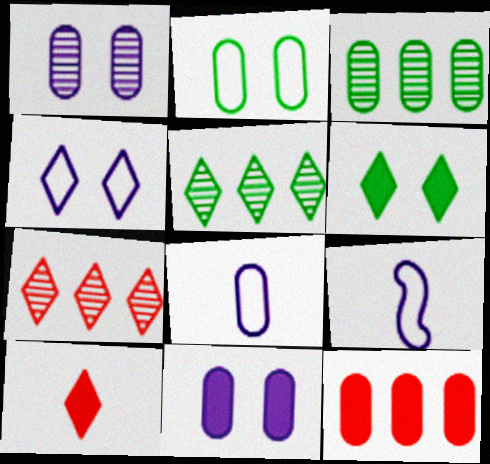[[4, 5, 10]]